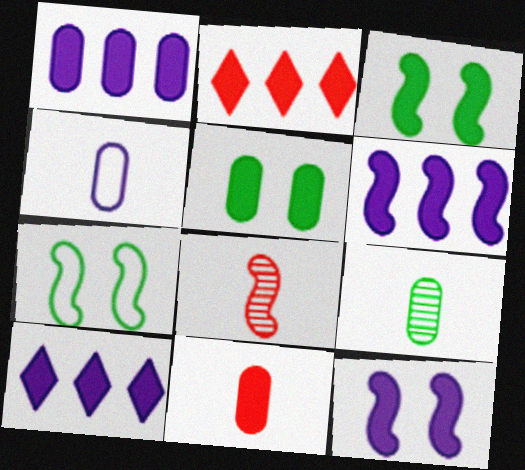[[1, 5, 11], 
[1, 6, 10], 
[3, 10, 11], 
[4, 9, 11], 
[6, 7, 8]]